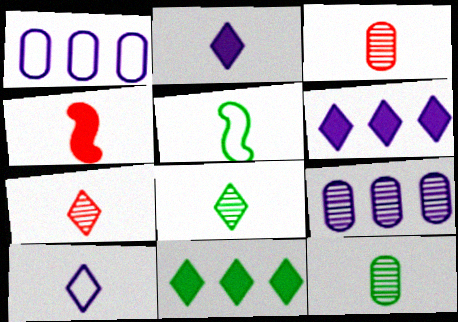[[2, 3, 5], 
[4, 10, 12]]